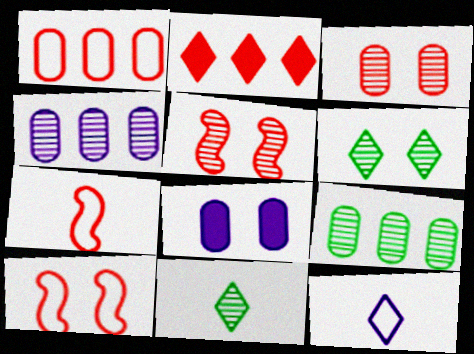[[2, 3, 7], 
[2, 6, 12], 
[4, 5, 11], 
[6, 8, 10]]